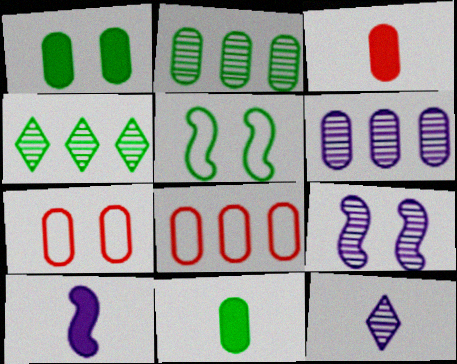[[4, 5, 11], 
[4, 7, 10], 
[6, 7, 11], 
[6, 9, 12]]